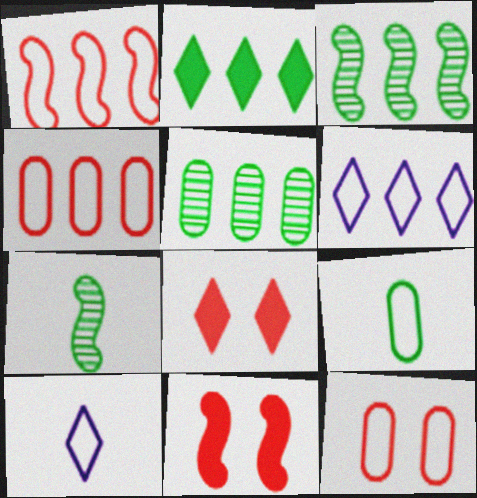[[5, 10, 11]]